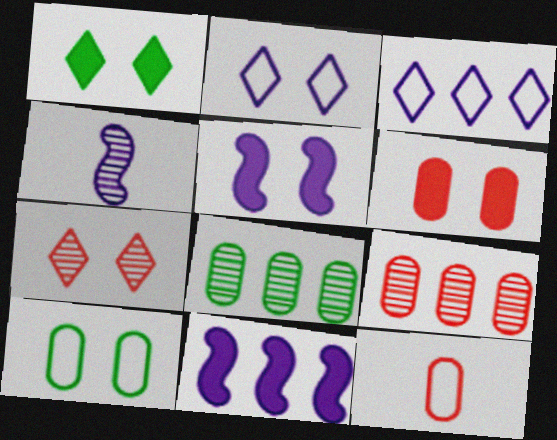[[1, 2, 7], 
[1, 5, 6], 
[4, 7, 8], 
[5, 7, 10], 
[6, 9, 12]]